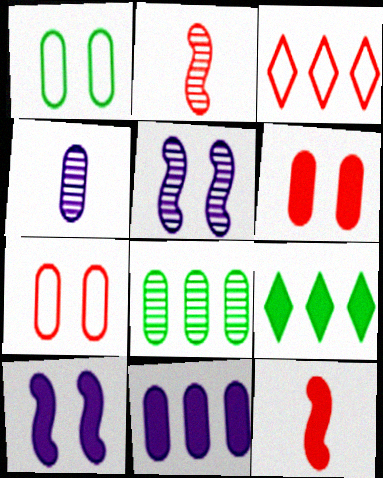[[2, 3, 6]]